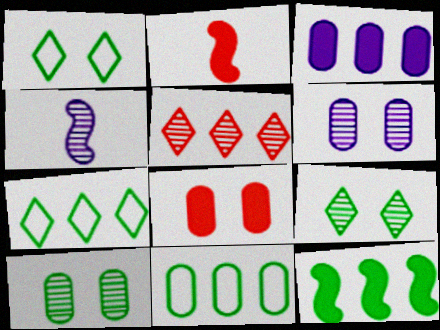[[2, 6, 7], 
[4, 5, 10], 
[4, 7, 8]]